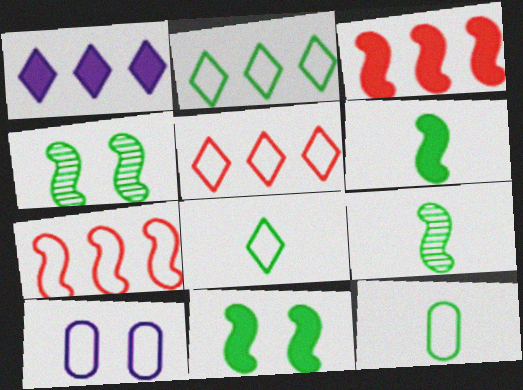[[7, 8, 10]]